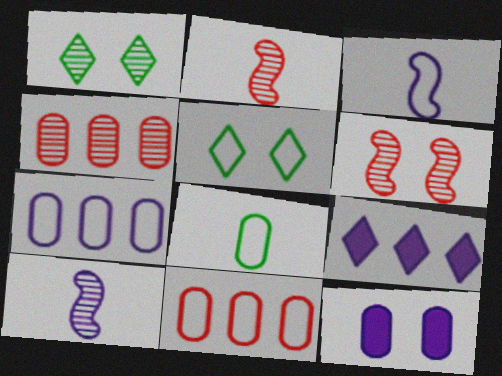[[1, 4, 10], 
[3, 5, 11], 
[4, 8, 12], 
[5, 6, 12], 
[6, 8, 9]]